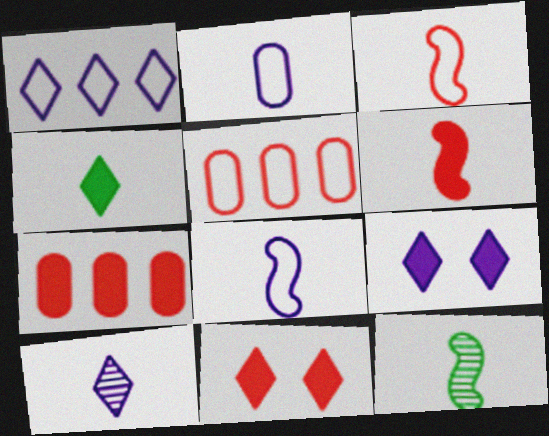[[1, 9, 10], 
[5, 9, 12], 
[6, 7, 11], 
[6, 8, 12]]